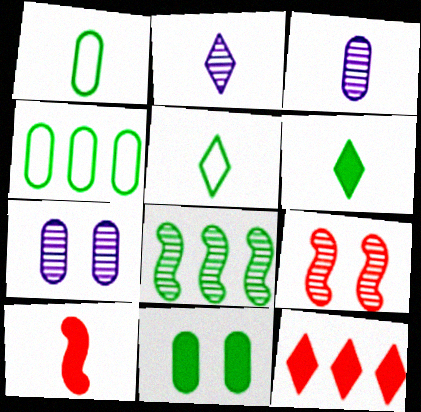[[1, 2, 10], 
[3, 5, 10], 
[5, 8, 11]]